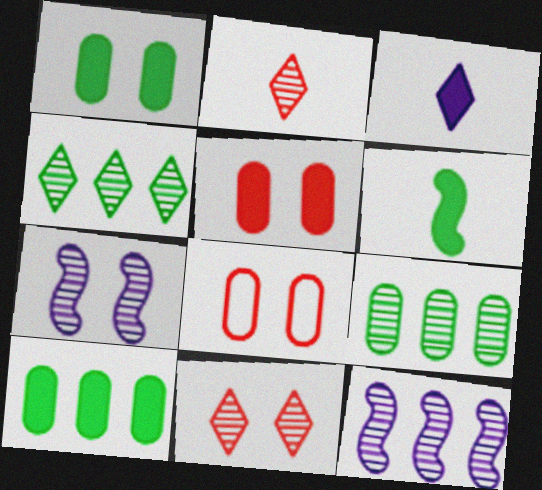[[2, 7, 9]]